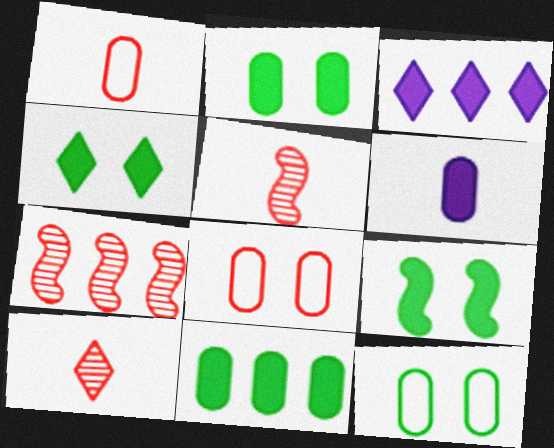[[2, 4, 9], 
[3, 5, 12]]